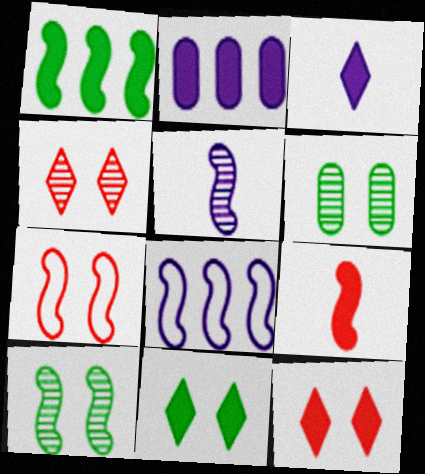[[1, 5, 7], 
[2, 9, 11], 
[8, 9, 10]]